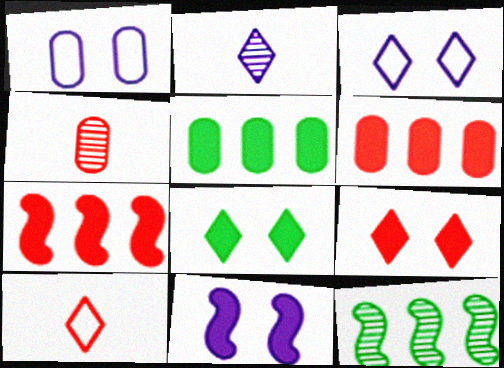[[1, 4, 5]]